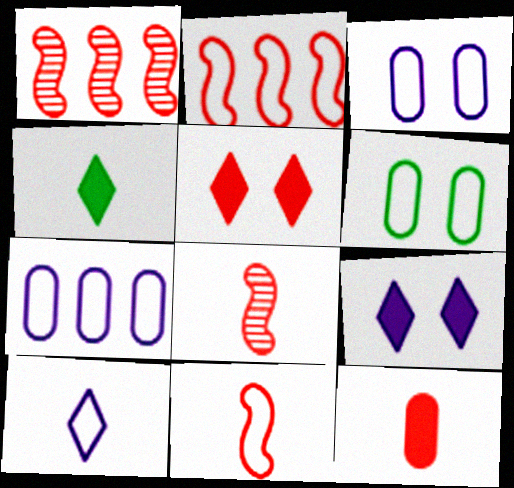[[1, 3, 4], 
[2, 6, 10]]